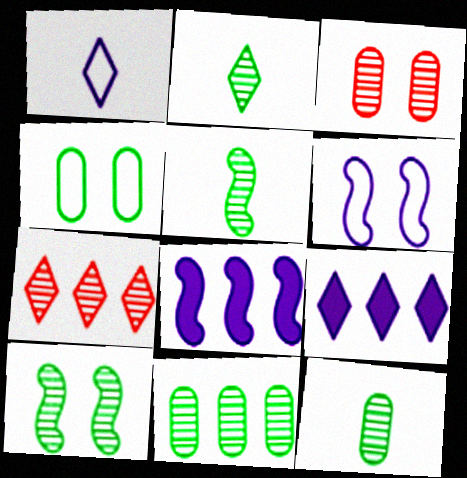[[2, 5, 12], 
[2, 10, 11]]